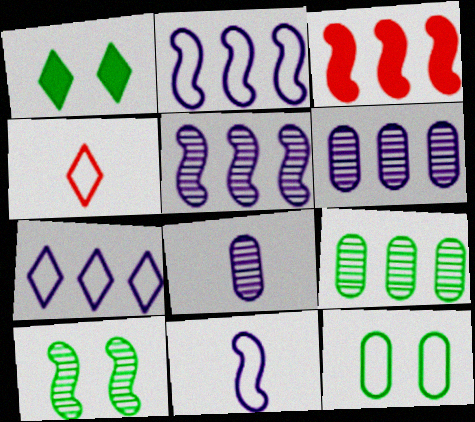[[1, 10, 12], 
[2, 4, 12], 
[3, 7, 9], 
[3, 10, 11]]